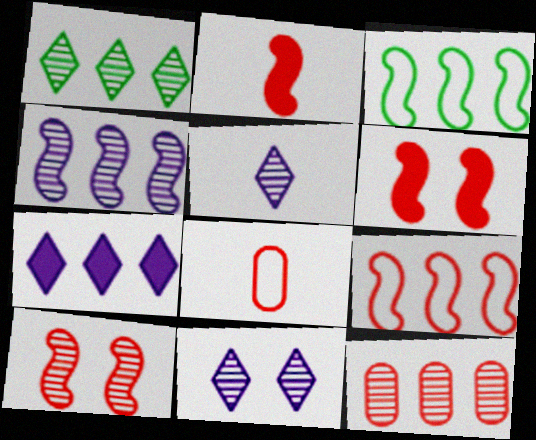[[1, 4, 12], 
[2, 9, 10], 
[3, 7, 12]]